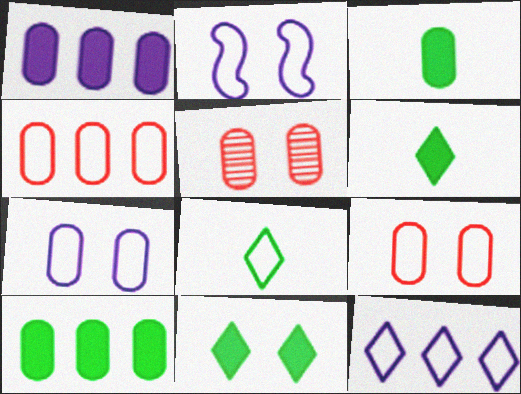[[2, 4, 8], 
[2, 5, 11]]